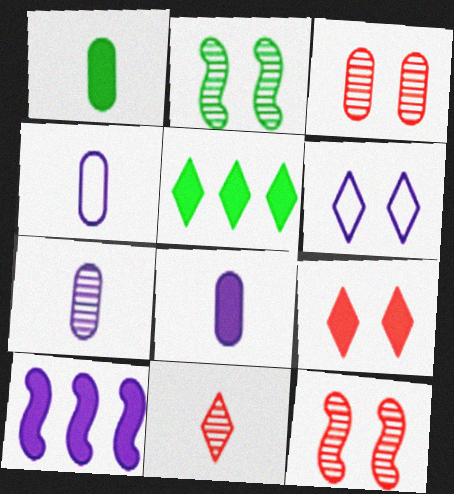[[1, 9, 10], 
[4, 5, 12], 
[4, 7, 8], 
[5, 6, 11], 
[6, 7, 10]]